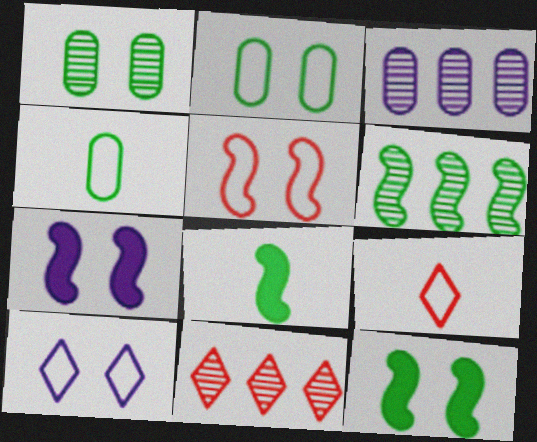[[2, 5, 10], 
[3, 6, 11], 
[3, 9, 12], 
[4, 7, 11]]